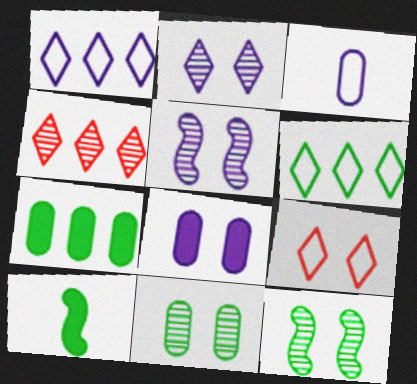[[6, 10, 11], 
[8, 9, 12]]